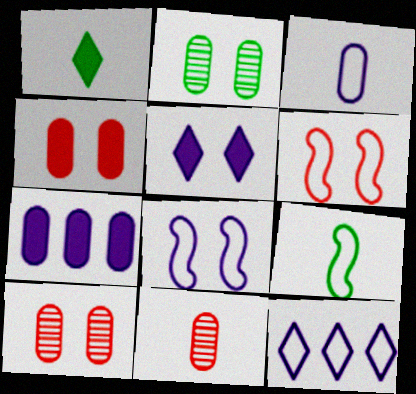[[2, 5, 6], 
[3, 8, 12]]